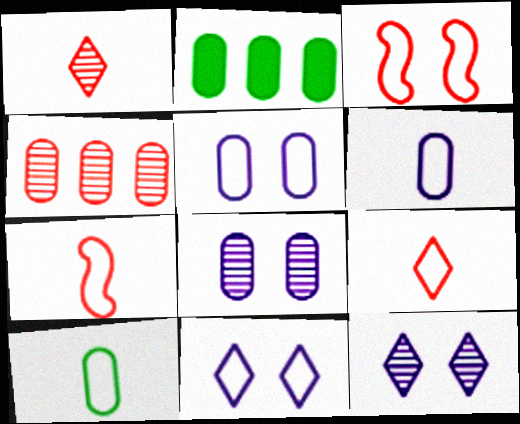[[2, 7, 12]]